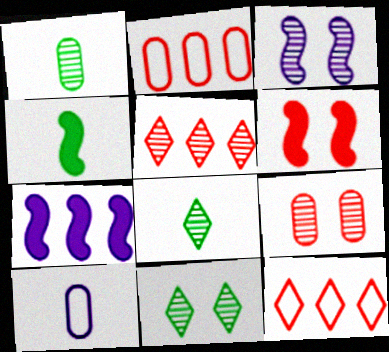[[1, 3, 5], 
[3, 9, 11], 
[4, 6, 7]]